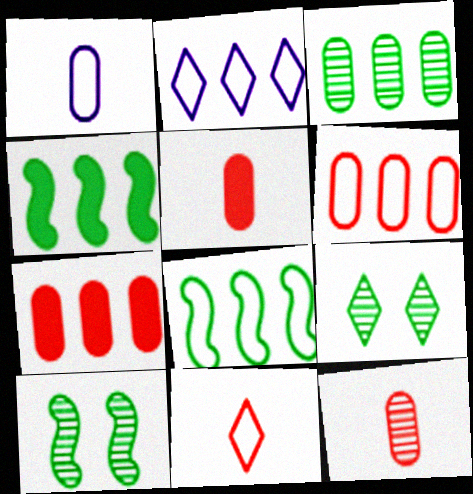[[2, 5, 10], 
[2, 6, 8]]